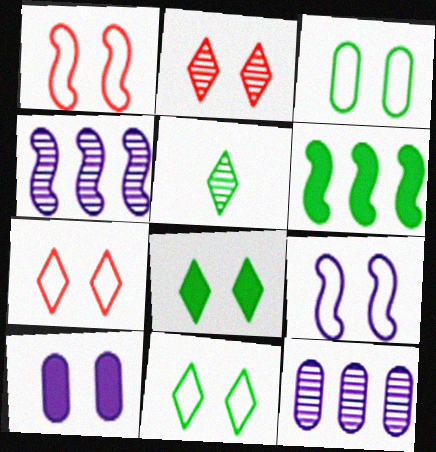[[3, 5, 6], 
[3, 7, 9]]